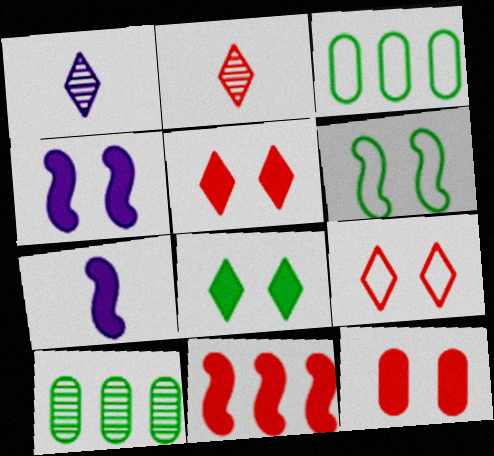[[2, 3, 4], 
[4, 8, 12], 
[7, 9, 10]]